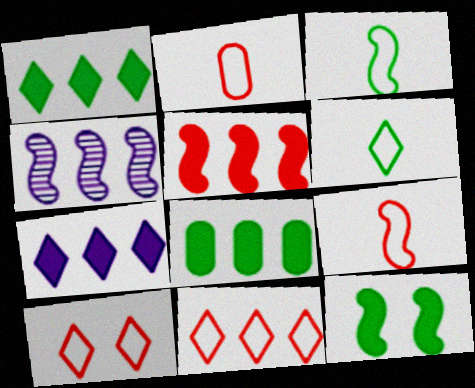[[4, 8, 11], 
[4, 9, 12], 
[5, 7, 8]]